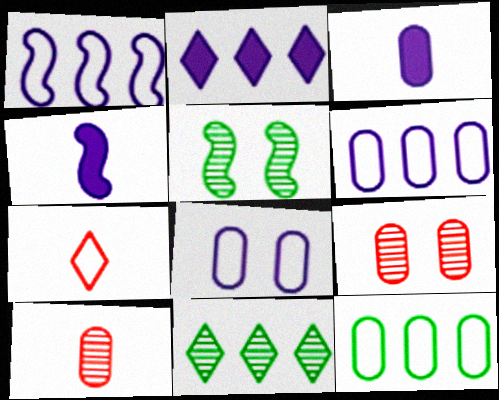[[3, 9, 12]]